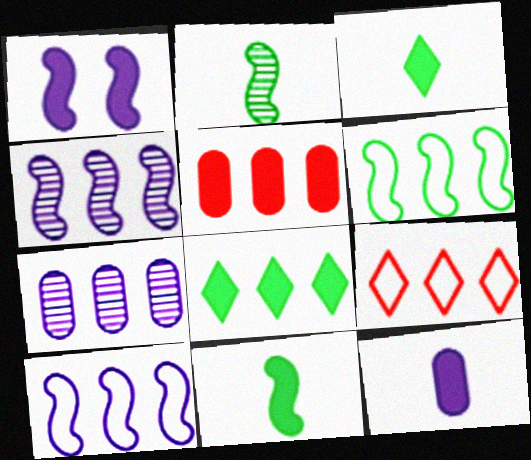[[1, 3, 5]]